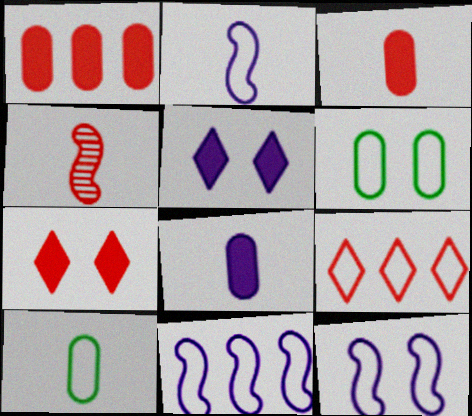[[2, 6, 9], 
[2, 11, 12], 
[9, 10, 12]]